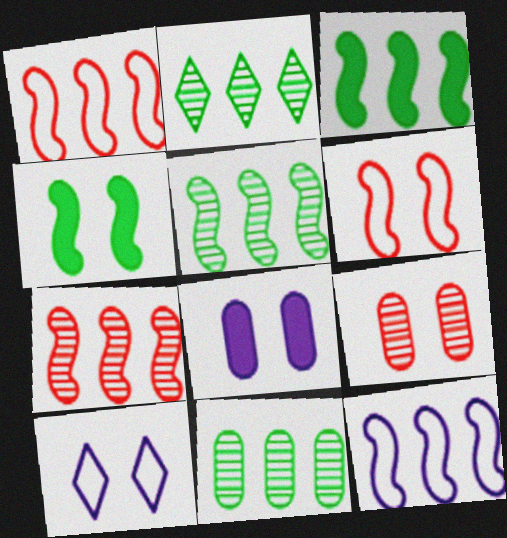[[2, 5, 11], 
[3, 7, 12], 
[4, 9, 10]]